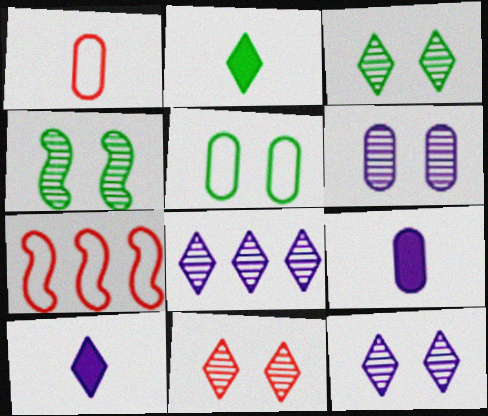[[2, 6, 7], 
[3, 7, 9], 
[3, 11, 12], 
[4, 6, 11]]